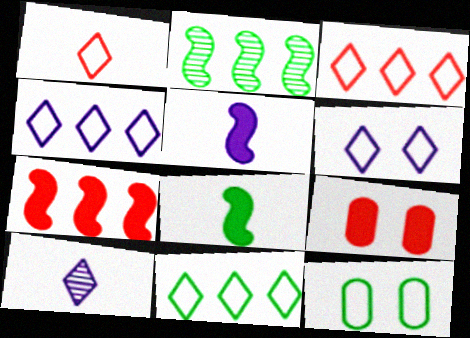[[1, 6, 11], 
[3, 4, 11], 
[7, 10, 12]]